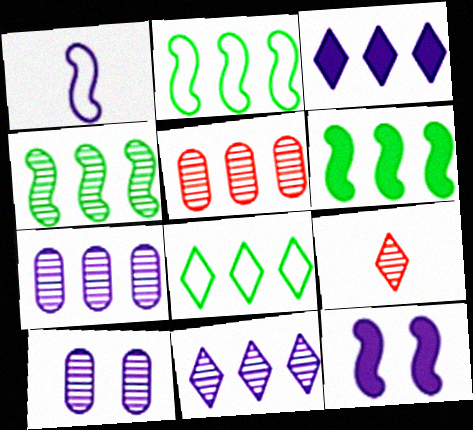[[1, 3, 10], 
[2, 3, 5], 
[2, 4, 6], 
[4, 5, 11], 
[4, 9, 10]]